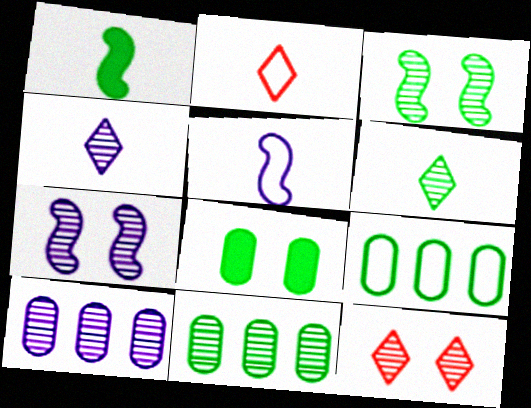[[3, 6, 11], 
[4, 7, 10]]